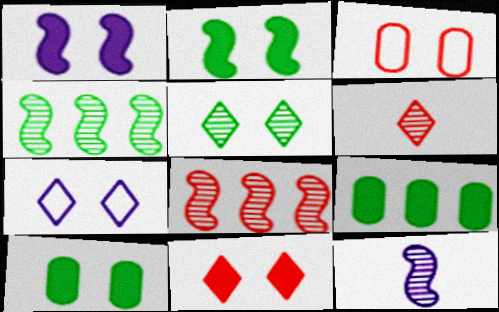[[1, 3, 5], 
[1, 10, 11], 
[5, 7, 11]]